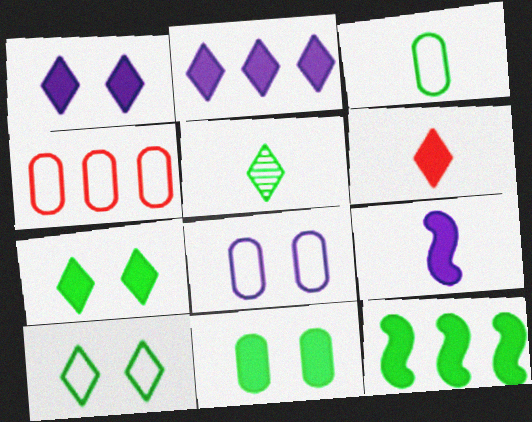[[2, 6, 7], 
[3, 4, 8]]